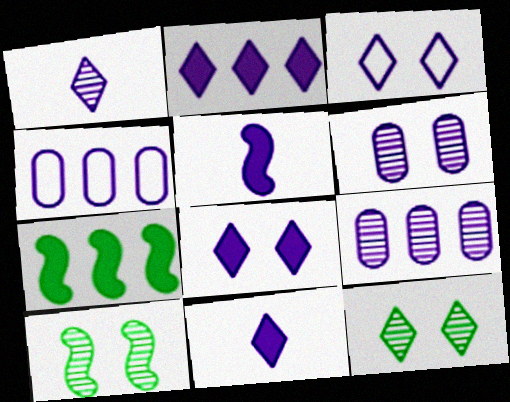[[1, 2, 3], 
[2, 8, 11], 
[3, 5, 9]]